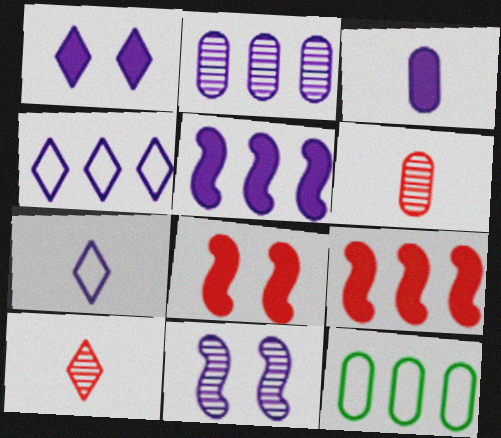[[1, 3, 5], 
[2, 4, 5], 
[3, 4, 11]]